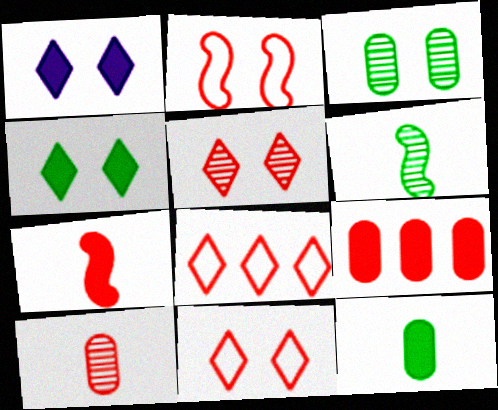[[1, 2, 3]]